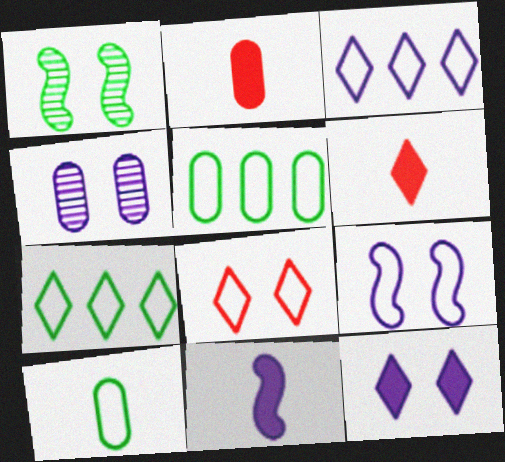[[1, 2, 3], 
[2, 4, 5], 
[3, 4, 11], 
[4, 9, 12]]